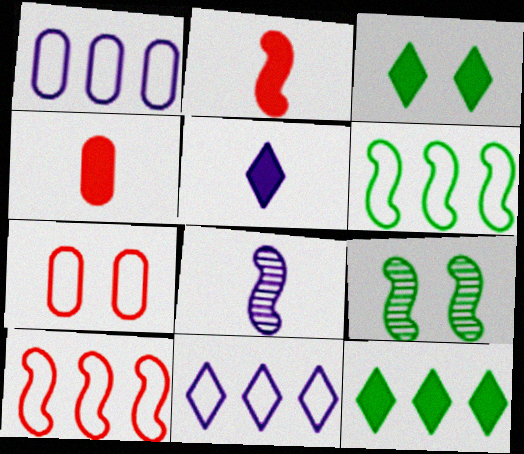[[4, 9, 11], 
[7, 8, 12]]